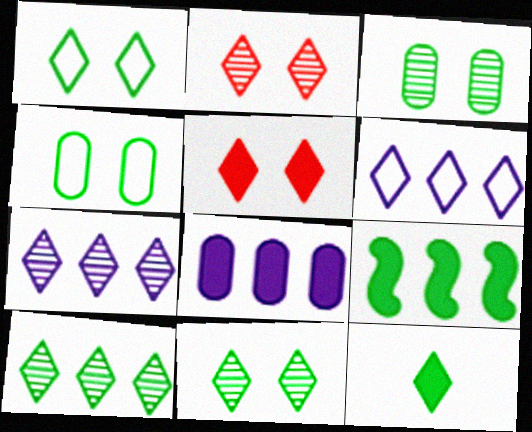[[1, 10, 12], 
[2, 6, 12]]